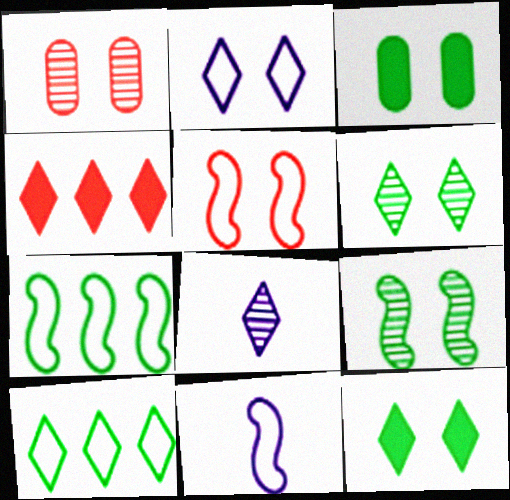[[5, 7, 11]]